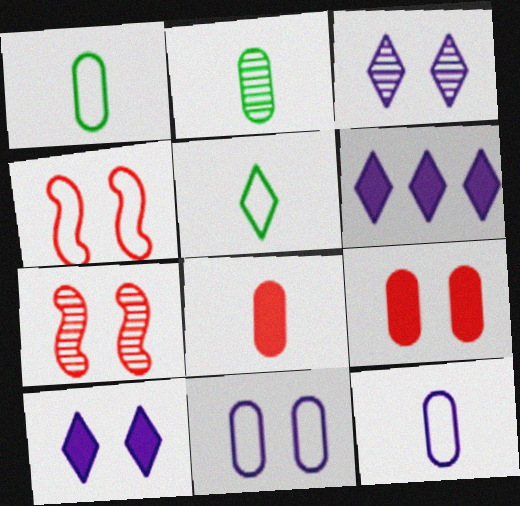[[1, 6, 7], 
[2, 4, 6], 
[2, 8, 12]]